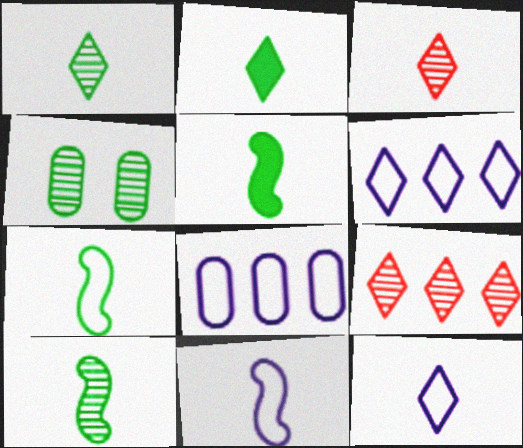[[2, 3, 12], 
[5, 7, 10]]